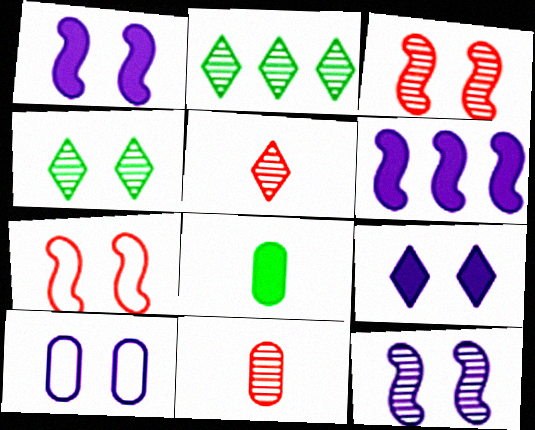[[2, 11, 12], 
[9, 10, 12]]